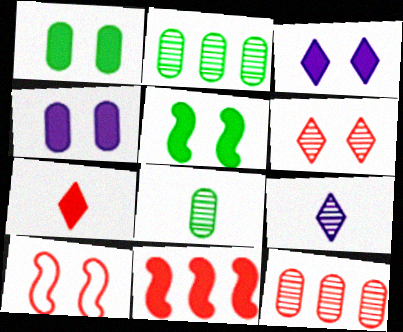[[7, 10, 12]]